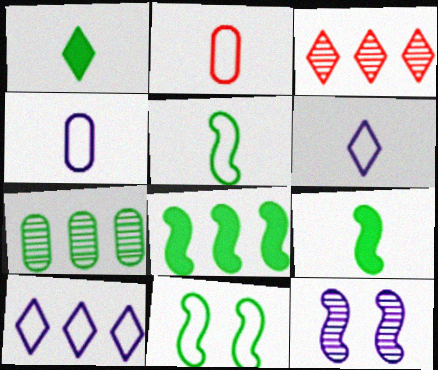[[1, 7, 11], 
[2, 5, 6], 
[2, 10, 11]]